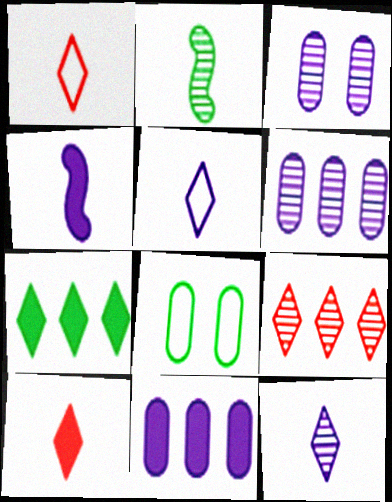[[2, 3, 9], 
[2, 7, 8], 
[4, 8, 9]]